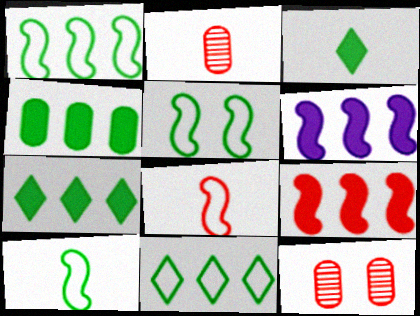[[1, 5, 10]]